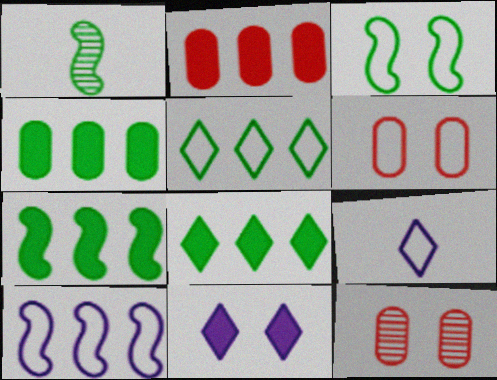[[1, 3, 7], 
[3, 11, 12], 
[4, 7, 8], 
[7, 9, 12]]